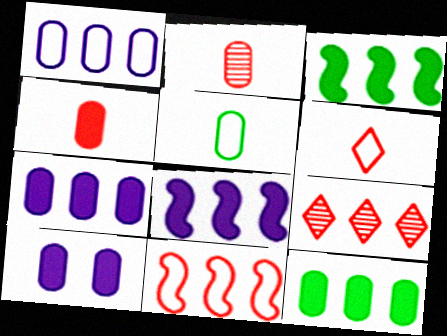[[1, 3, 9], 
[4, 10, 12]]